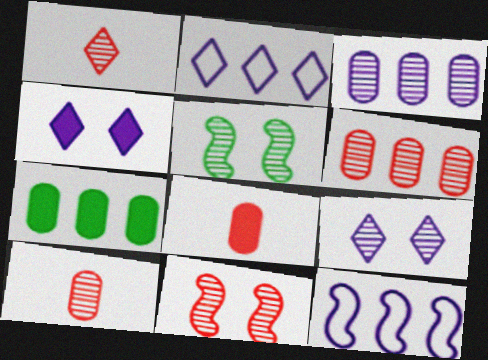[[1, 3, 5], 
[1, 6, 11], 
[2, 5, 8]]